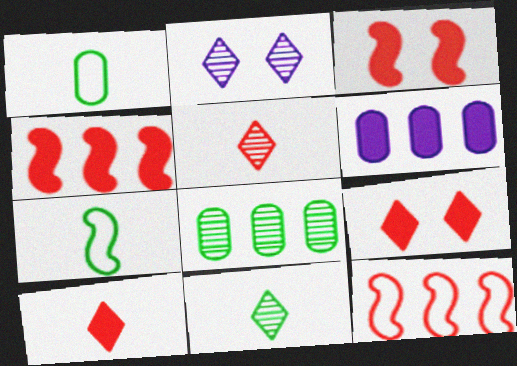[[1, 2, 4]]